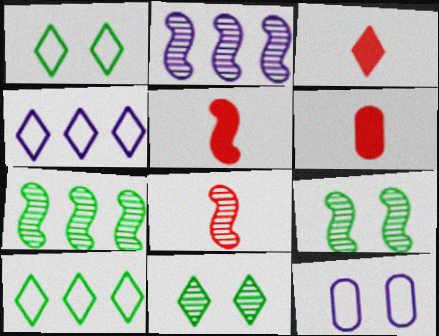[[1, 2, 6], 
[2, 8, 9], 
[3, 4, 11], 
[3, 5, 6], 
[3, 7, 12], 
[4, 6, 9]]